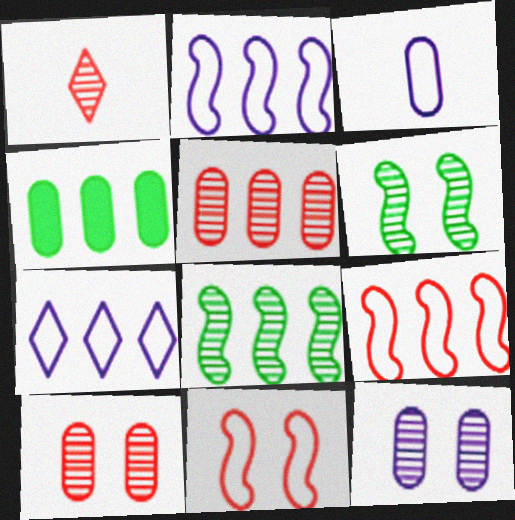[[1, 8, 12], 
[3, 4, 10]]